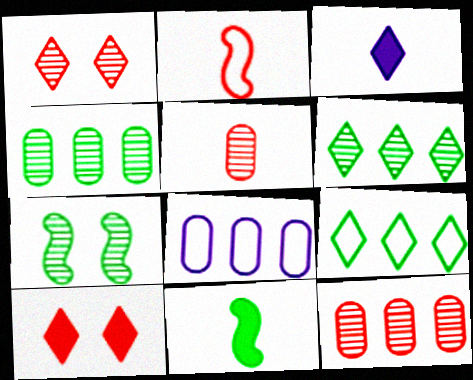[[1, 3, 9], 
[1, 8, 11], 
[2, 10, 12]]